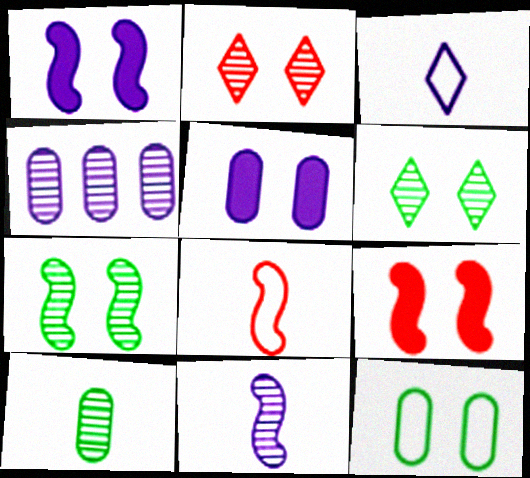[[1, 2, 12], 
[1, 3, 4]]